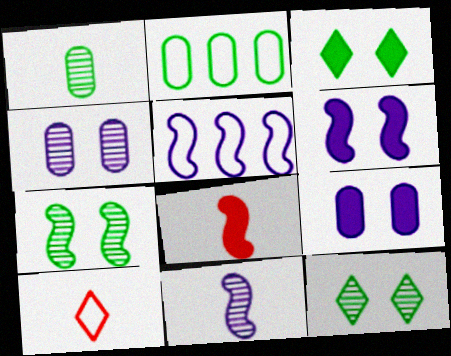[[5, 6, 11], 
[5, 7, 8]]